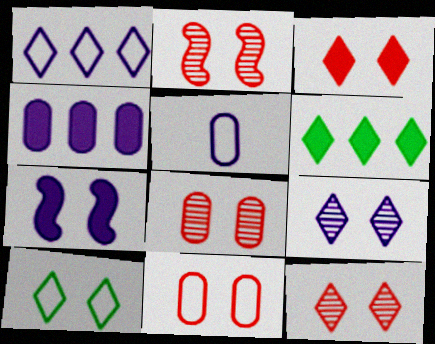[[2, 3, 11], 
[2, 5, 6], 
[2, 8, 12], 
[3, 9, 10], 
[7, 8, 10]]